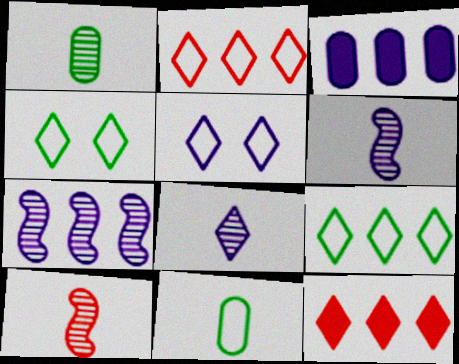[[1, 8, 10], 
[3, 4, 10], 
[3, 5, 6], 
[4, 8, 12]]